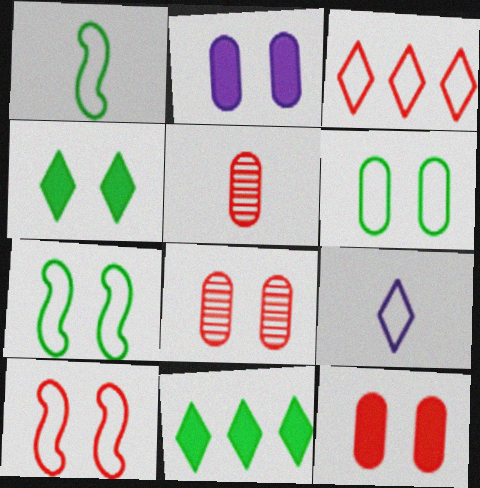[[2, 6, 8]]